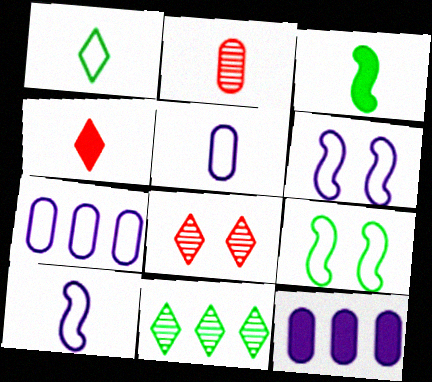[[3, 7, 8]]